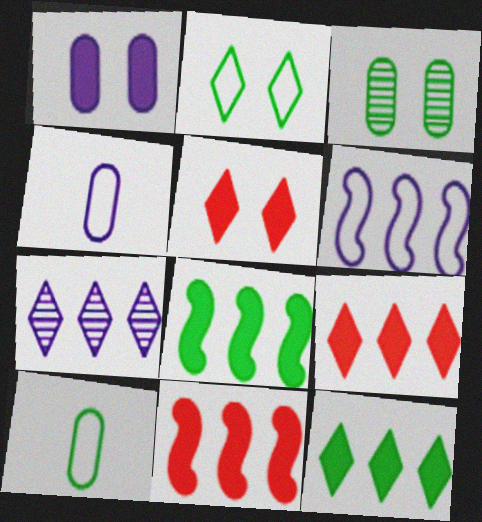[]